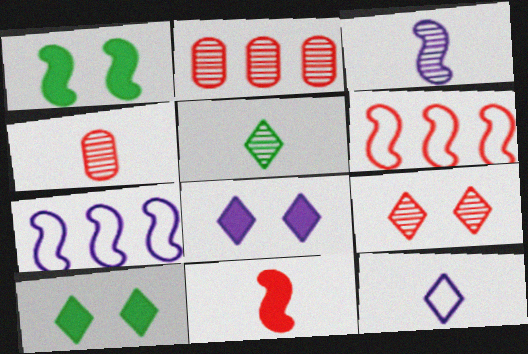[[1, 2, 12], 
[1, 3, 6], 
[3, 4, 5], 
[4, 7, 10]]